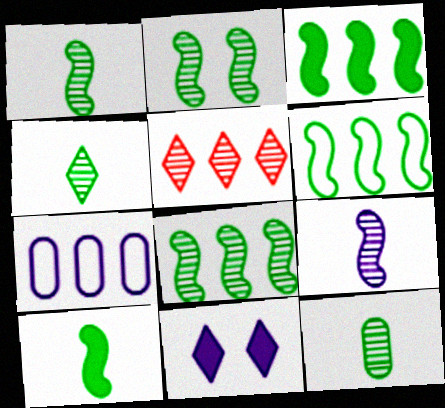[[1, 2, 8], 
[1, 4, 12], 
[2, 6, 10], 
[3, 5, 7], 
[3, 6, 8], 
[7, 9, 11]]